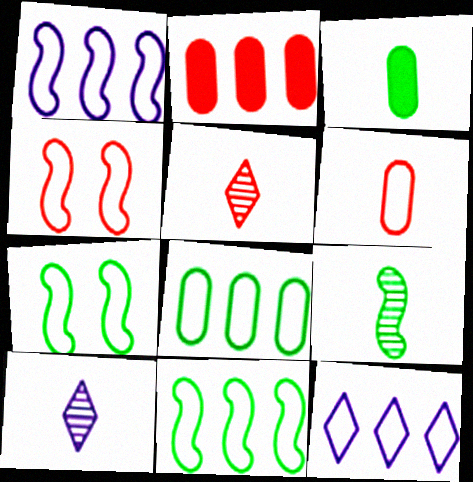[[2, 4, 5], 
[2, 7, 10], 
[6, 7, 12]]